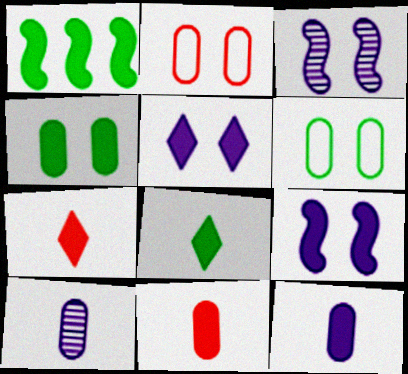[[1, 4, 8], 
[1, 5, 11]]